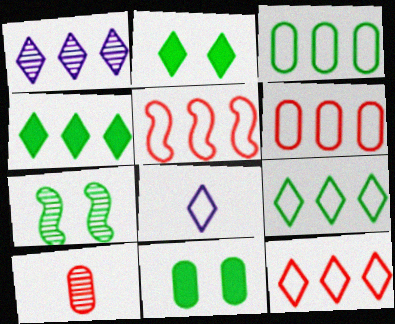[[1, 4, 12], 
[1, 7, 10], 
[5, 6, 12]]